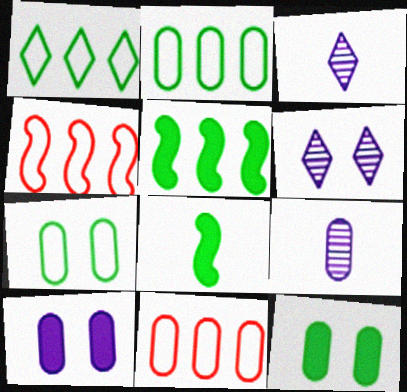[[3, 4, 12], 
[6, 8, 11], 
[9, 11, 12]]